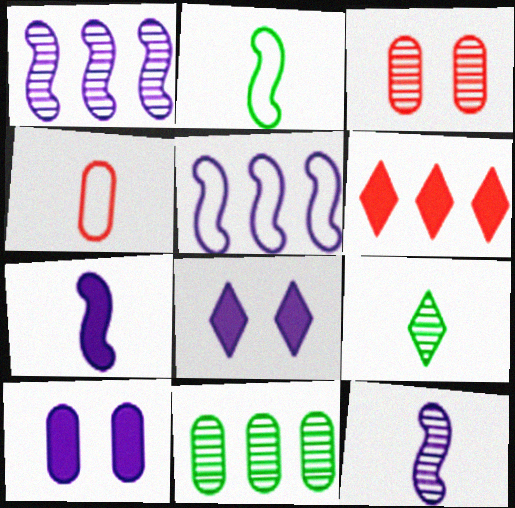[[1, 3, 9], 
[4, 7, 9], 
[4, 10, 11], 
[5, 6, 11]]